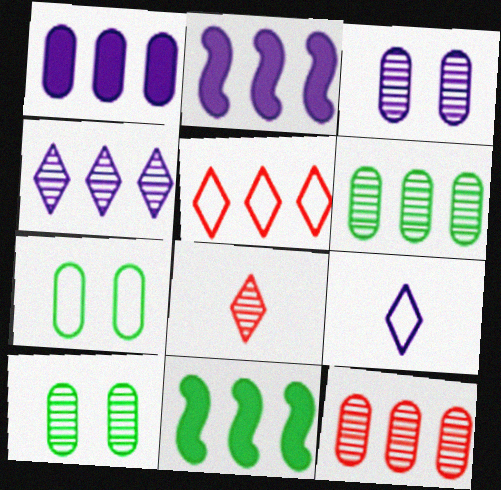[[2, 3, 9], 
[2, 5, 6], 
[2, 7, 8]]